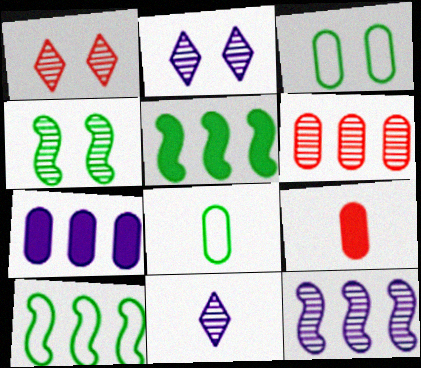[[2, 9, 10], 
[4, 6, 11]]